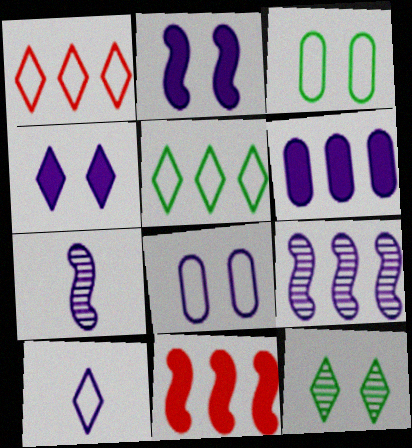[]